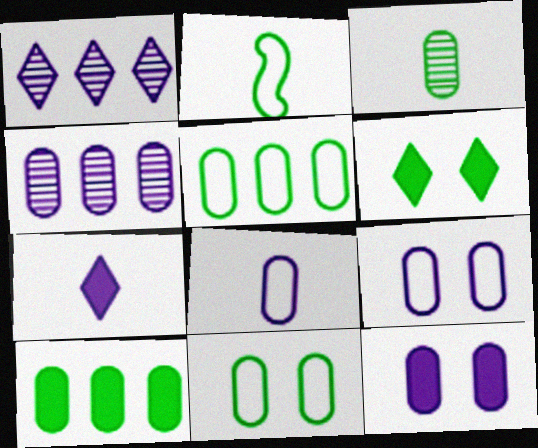[[3, 10, 11], 
[4, 8, 12]]